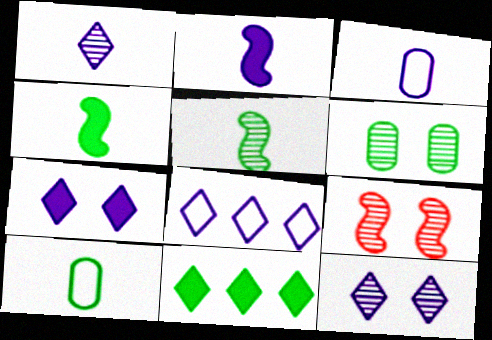[[1, 2, 3], 
[1, 7, 8], 
[3, 9, 11], 
[6, 9, 12]]